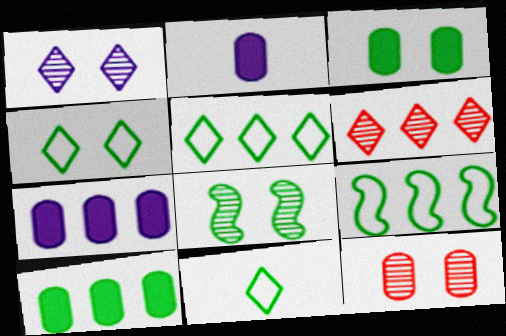[[1, 8, 12], 
[3, 4, 8], 
[4, 5, 11], 
[6, 7, 9], 
[8, 10, 11]]